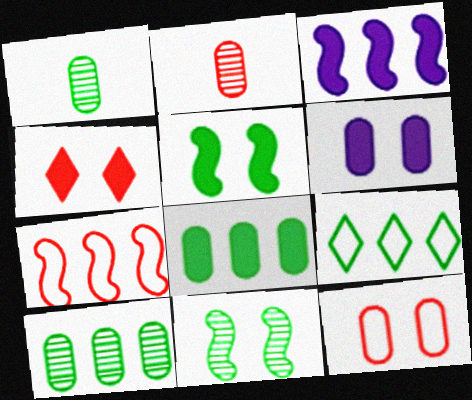[[1, 5, 9], 
[2, 4, 7], 
[4, 5, 6]]